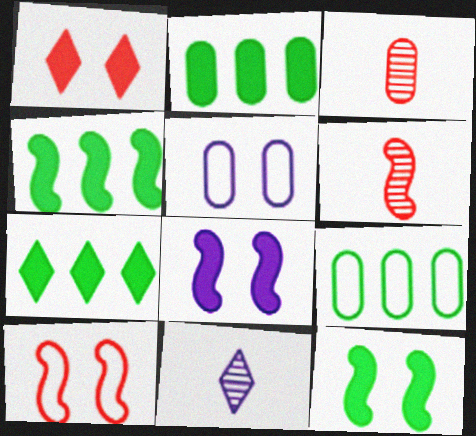[[2, 3, 5], 
[2, 4, 7], 
[2, 10, 11], 
[5, 6, 7]]